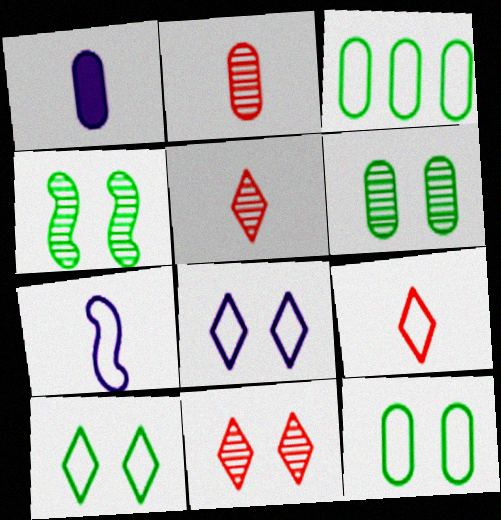[]